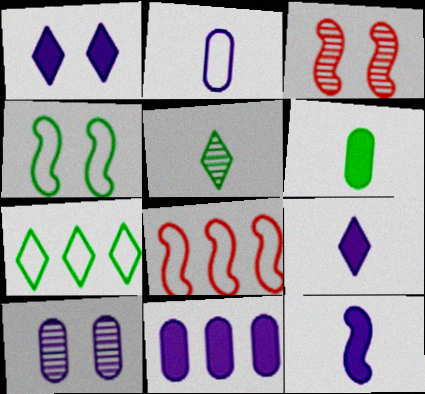[[1, 11, 12], 
[2, 10, 11]]